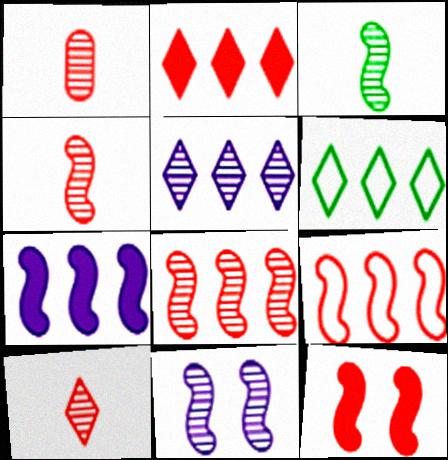[[1, 4, 10], 
[2, 5, 6], 
[3, 8, 11], 
[4, 9, 12]]